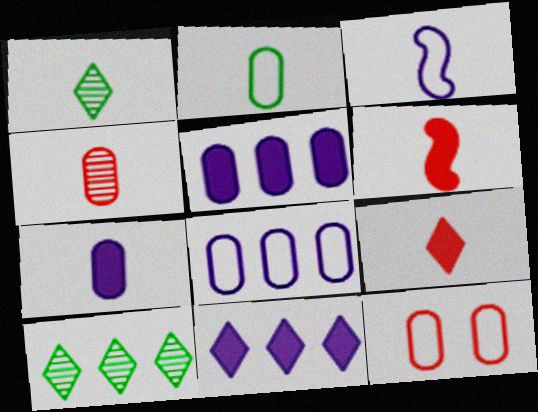[[2, 4, 7], 
[2, 8, 12]]